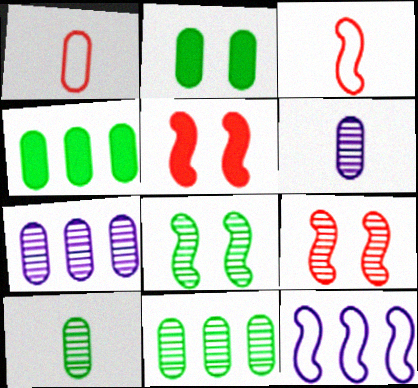[[1, 2, 7]]